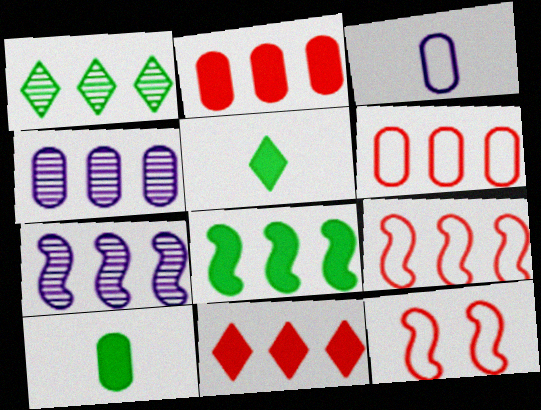[[4, 5, 12], 
[7, 8, 9]]